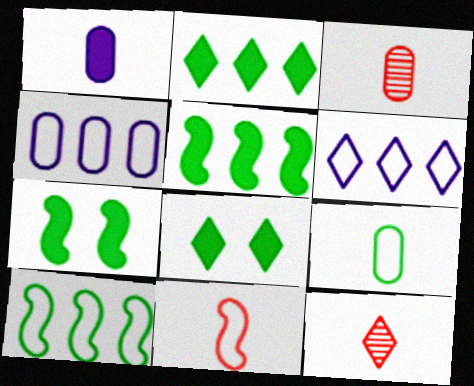[[1, 3, 9], 
[3, 6, 7], 
[4, 7, 12], 
[6, 8, 12]]